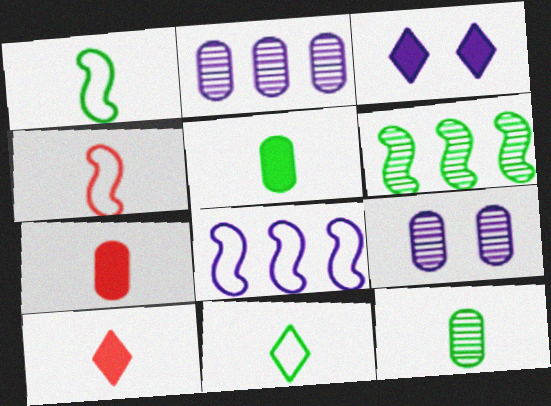[]